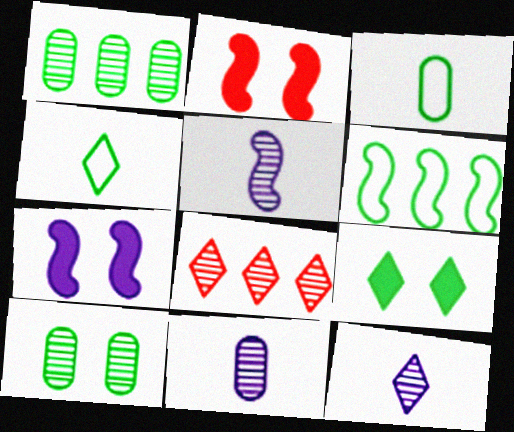[[2, 5, 6], 
[3, 7, 8], 
[5, 8, 10], 
[5, 11, 12]]